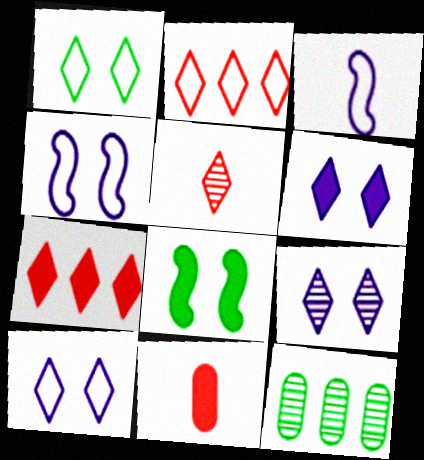[[6, 9, 10]]